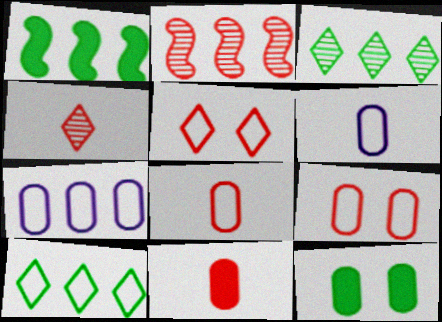[[2, 5, 11]]